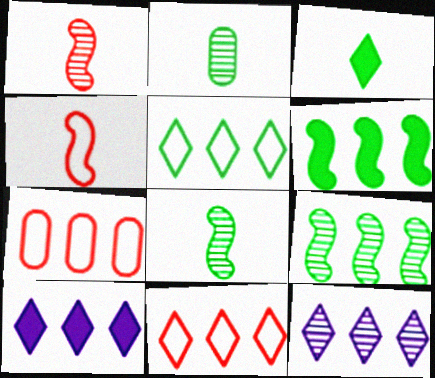[[6, 7, 12], 
[7, 9, 10]]